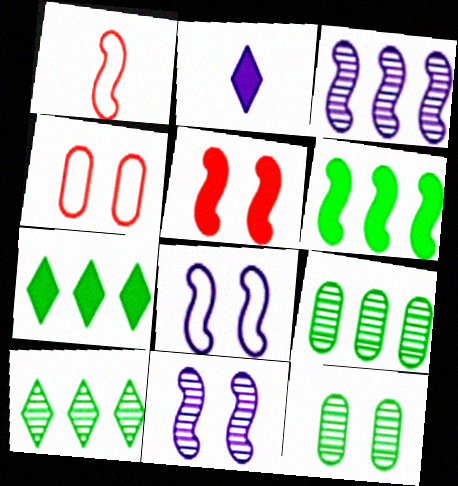[[1, 6, 11]]